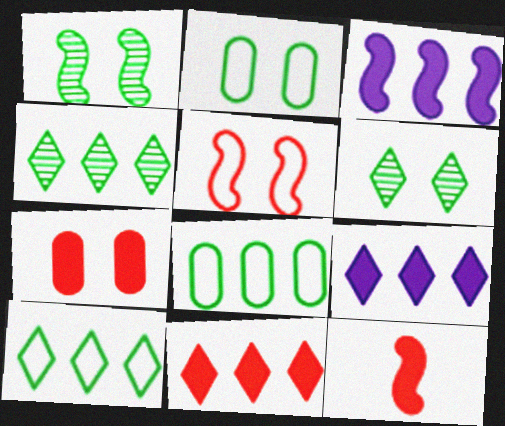[[7, 11, 12]]